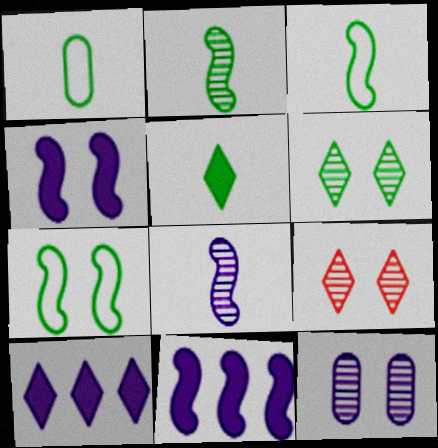[[1, 2, 5], 
[1, 9, 11]]